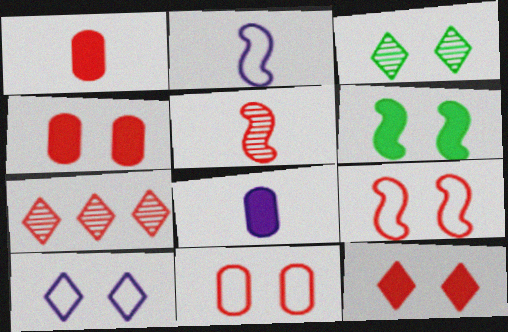[[1, 7, 9], 
[3, 10, 12]]